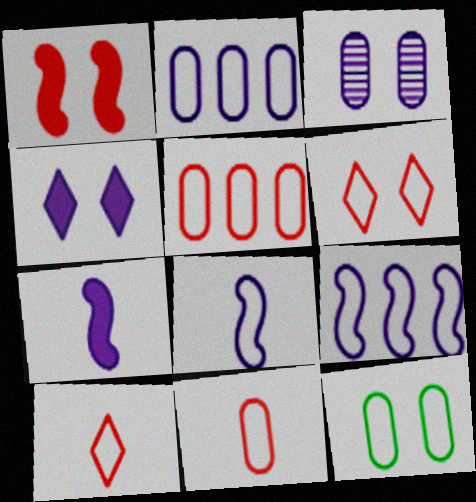[[2, 11, 12], 
[9, 10, 12]]